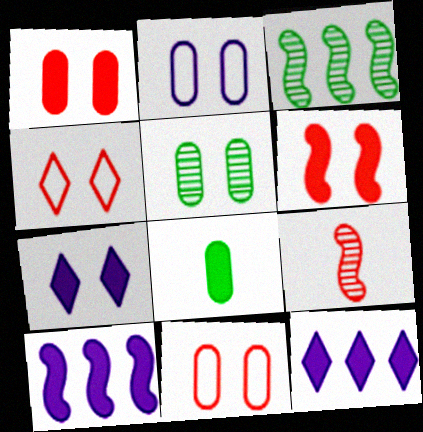[[1, 2, 5], 
[6, 8, 12]]